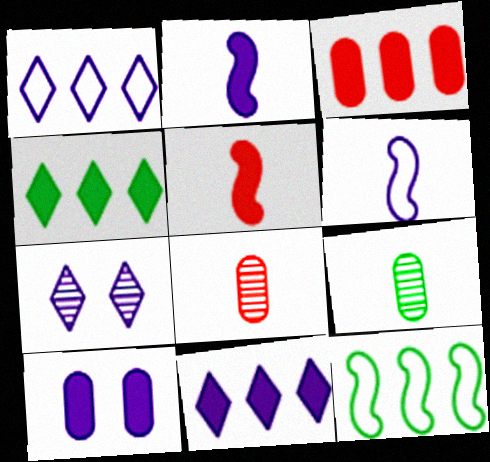[[2, 10, 11], 
[4, 5, 10]]